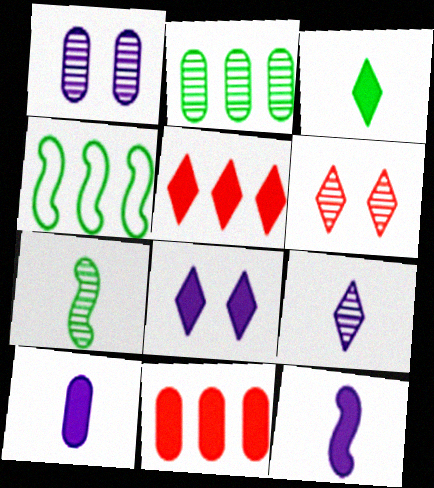[[3, 5, 8], 
[4, 6, 10]]